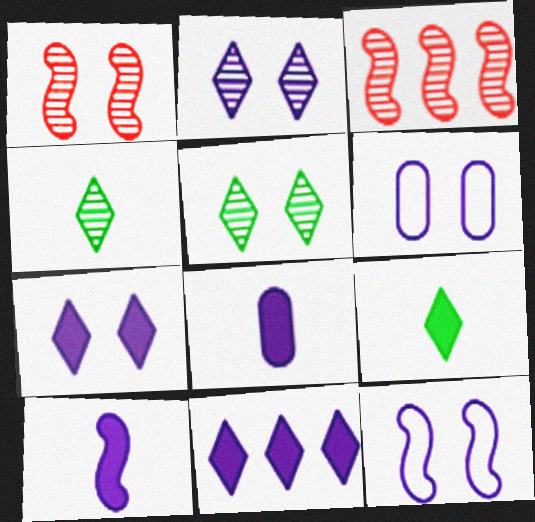[[3, 6, 9]]